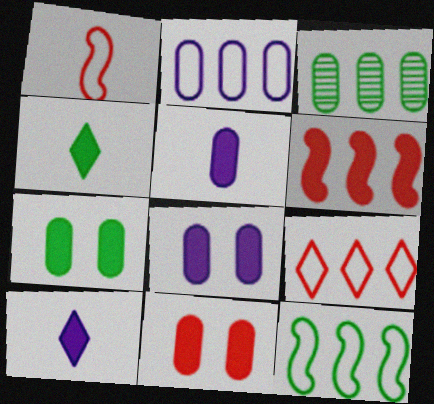[[2, 9, 12], 
[4, 6, 8], 
[6, 7, 10], 
[7, 8, 11]]